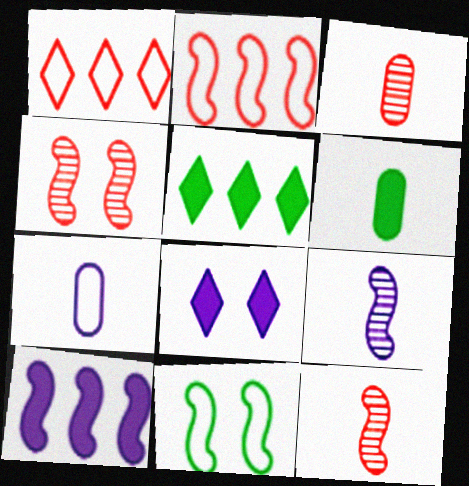[[1, 7, 11], 
[3, 6, 7], 
[4, 5, 7], 
[10, 11, 12]]